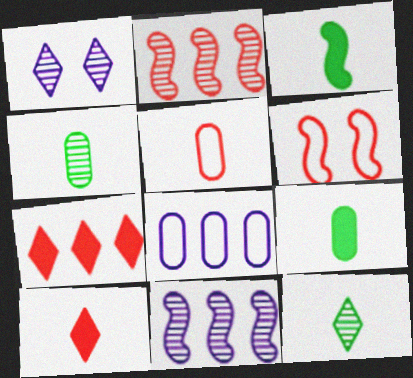[[1, 2, 4], 
[3, 6, 11]]